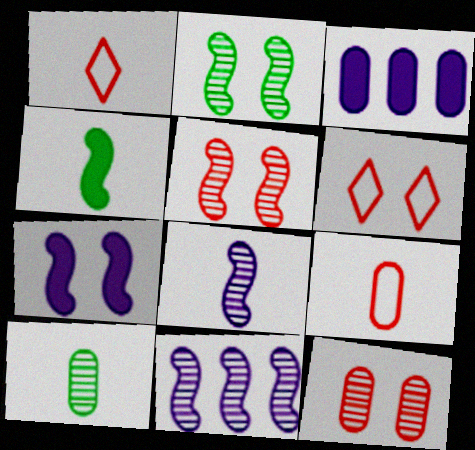[[1, 2, 3]]